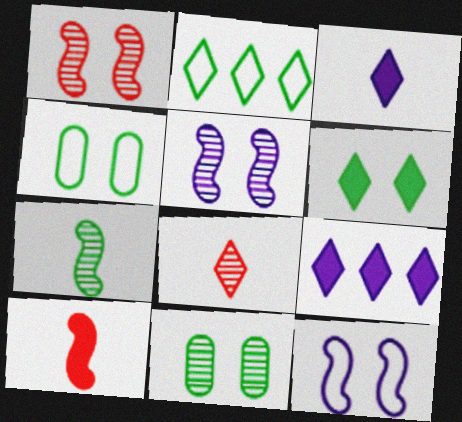[]